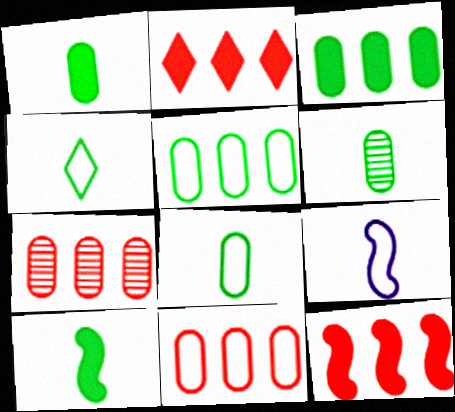[[1, 6, 8], 
[4, 6, 10]]